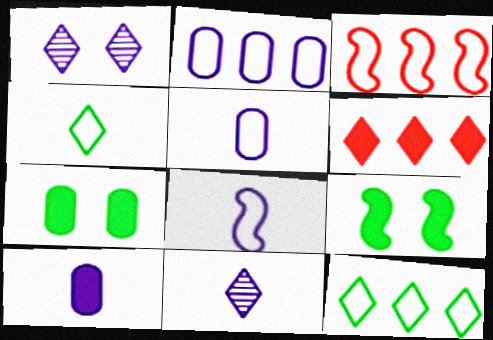[[1, 4, 6], 
[2, 3, 12], 
[3, 7, 11], 
[6, 9, 10], 
[8, 10, 11]]